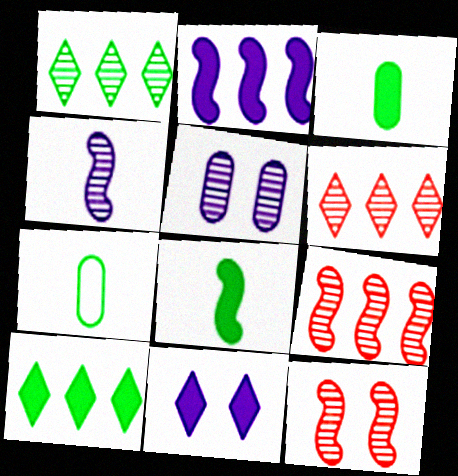[[7, 9, 11]]